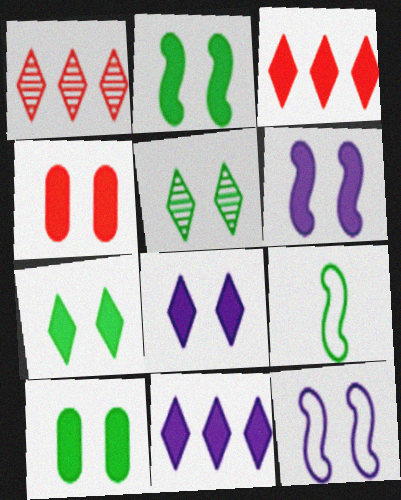[[2, 4, 8], 
[2, 7, 10], 
[4, 5, 12], 
[4, 6, 7]]